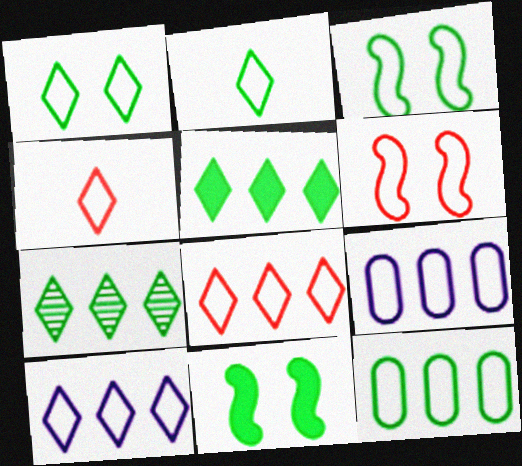[[1, 4, 10], 
[2, 3, 12], 
[2, 6, 9], 
[3, 4, 9]]